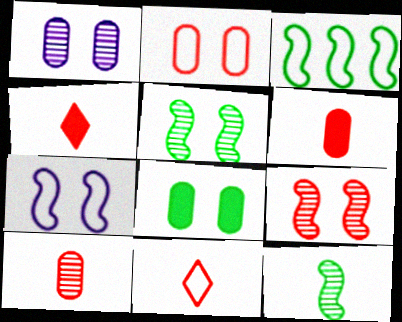[[1, 2, 8], 
[1, 3, 4]]